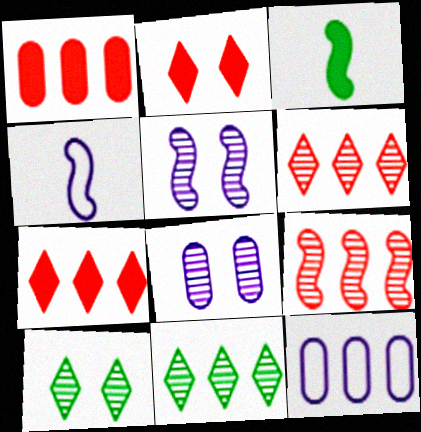[[1, 4, 10]]